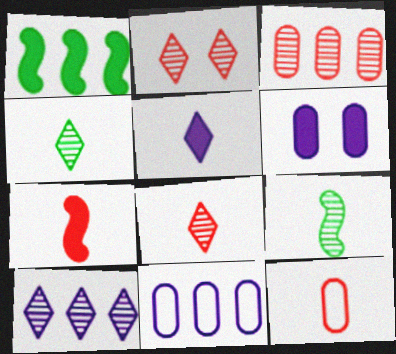[[2, 4, 10], 
[5, 9, 12], 
[7, 8, 12]]